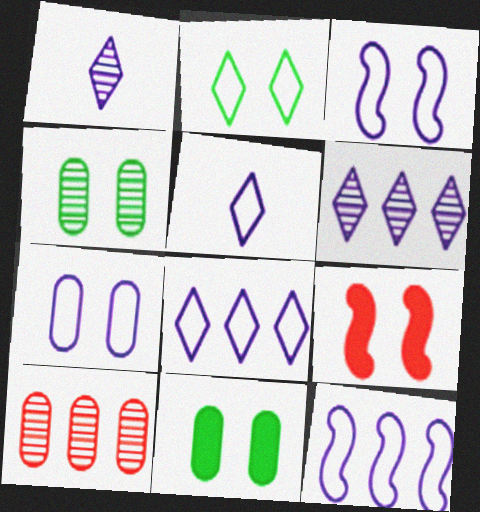[[5, 7, 12]]